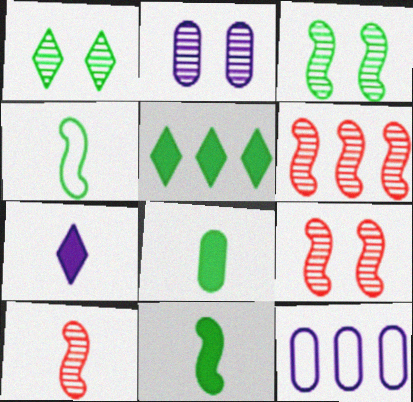[[1, 2, 9], 
[5, 6, 12], 
[6, 9, 10]]